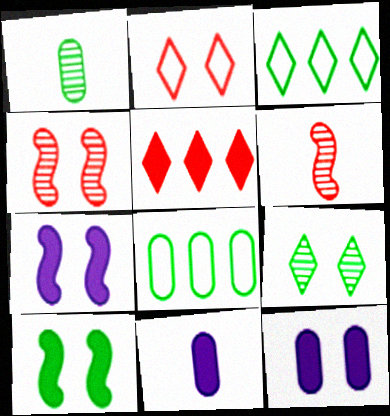[[1, 3, 10], 
[3, 4, 11], 
[3, 6, 12], 
[5, 10, 11]]